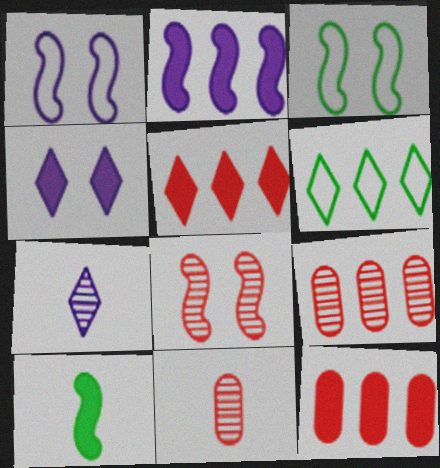[[2, 6, 9], 
[3, 7, 12], 
[4, 10, 12]]